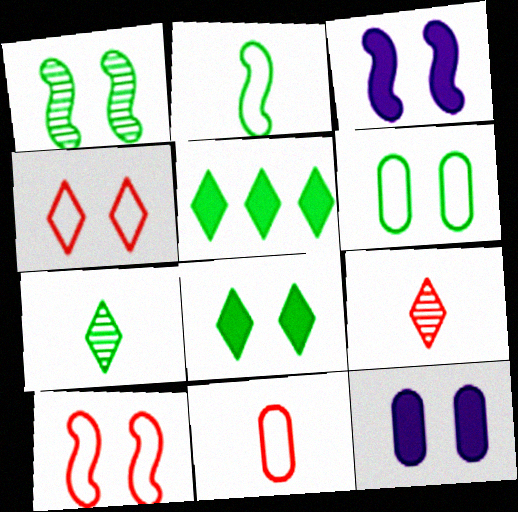[[1, 3, 10], 
[1, 4, 12], 
[1, 6, 8]]